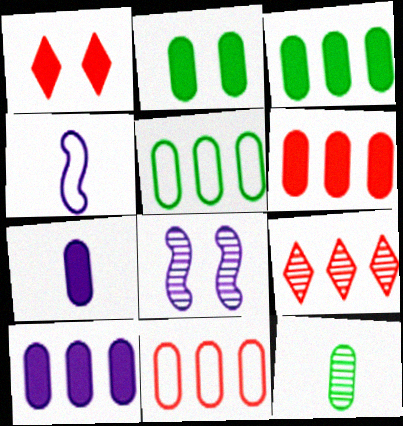[[2, 4, 9], 
[2, 5, 12], 
[2, 6, 7], 
[3, 6, 10], 
[8, 9, 12]]